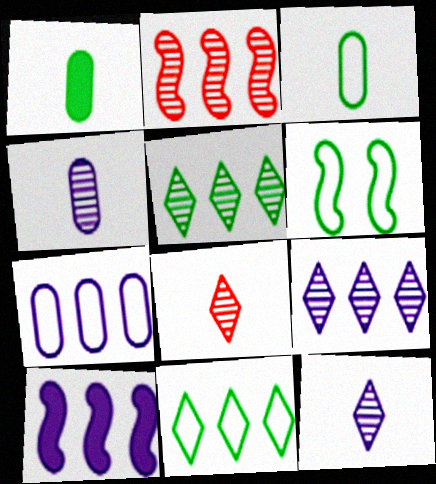[[1, 5, 6], 
[3, 6, 11], 
[7, 9, 10]]